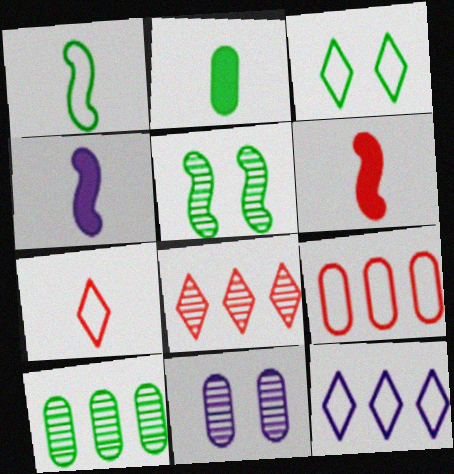[[2, 9, 11], 
[3, 7, 12], 
[4, 11, 12]]